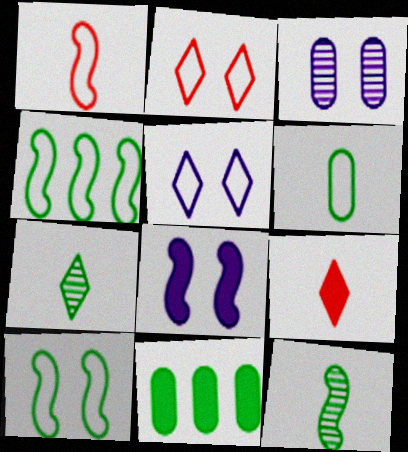[[3, 4, 9], 
[3, 5, 8], 
[7, 10, 11], 
[8, 9, 11]]